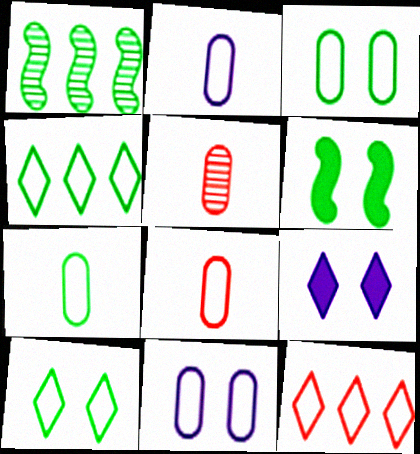[[1, 8, 9], 
[2, 7, 8]]